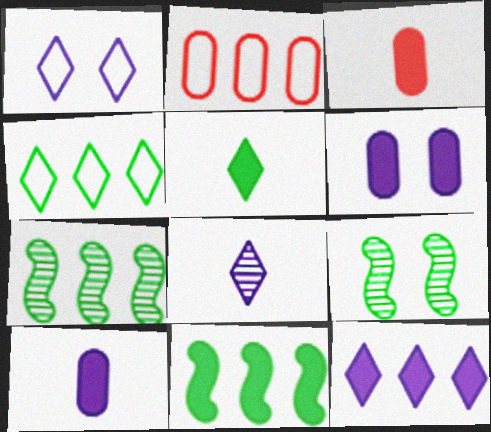[[1, 3, 7], 
[1, 8, 12], 
[2, 7, 12]]